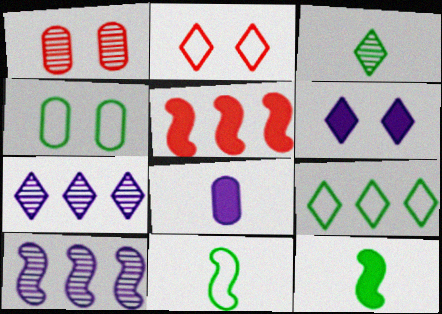[[1, 3, 10], 
[4, 9, 11]]